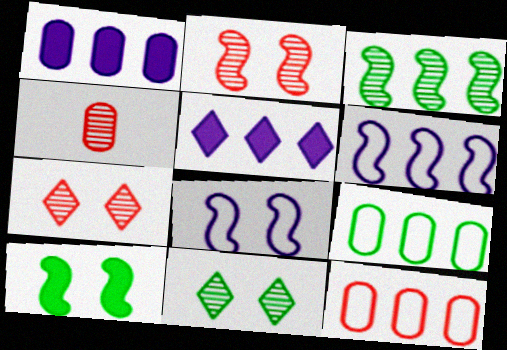[[2, 8, 10], 
[3, 5, 12]]